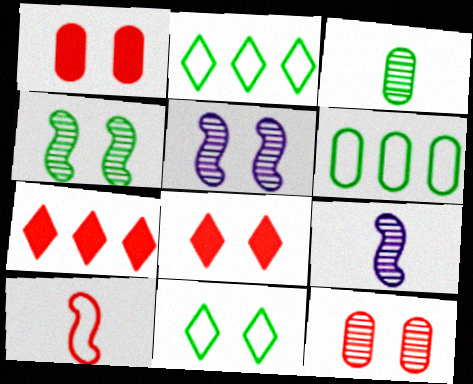[[1, 2, 9], 
[1, 5, 11], 
[6, 8, 9], 
[7, 10, 12]]